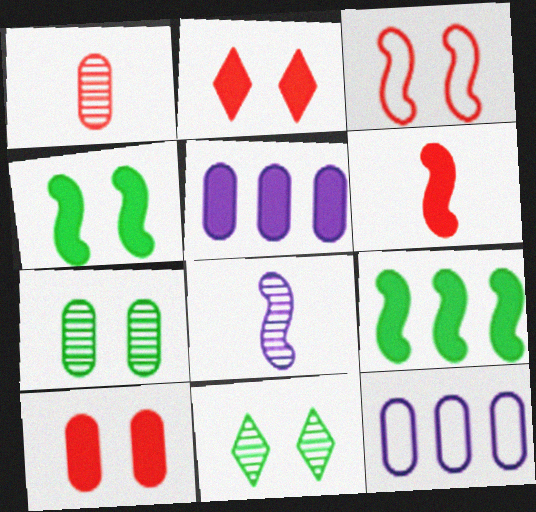[[3, 8, 9], 
[6, 11, 12]]